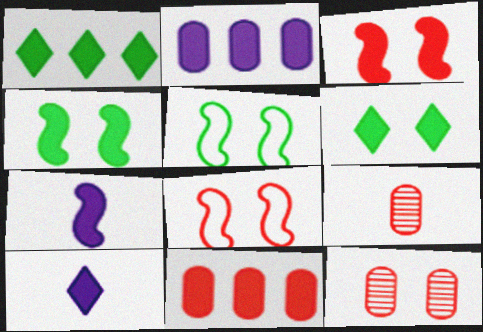[[4, 10, 11], 
[6, 7, 11]]